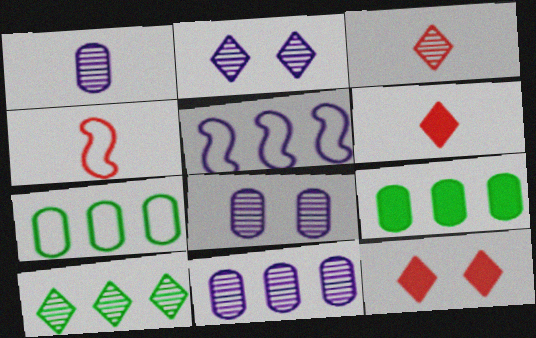[[1, 8, 11], 
[2, 3, 10], 
[2, 4, 9]]